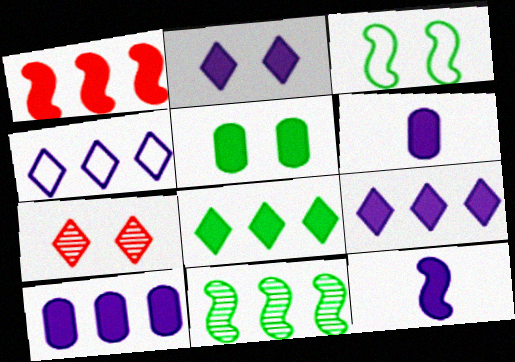[[1, 8, 10], 
[2, 10, 12]]